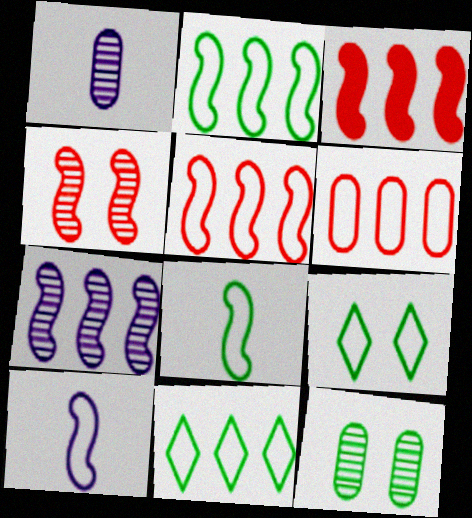[[1, 3, 9], 
[2, 3, 7], 
[6, 9, 10]]